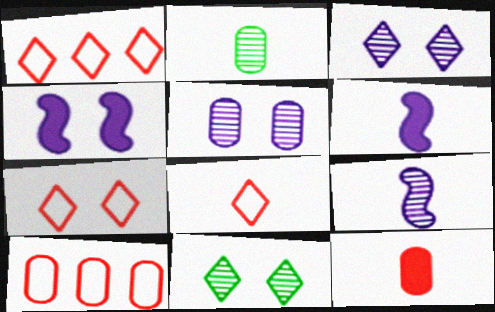[[1, 2, 4], 
[1, 7, 8], 
[2, 6, 8], 
[6, 10, 11]]